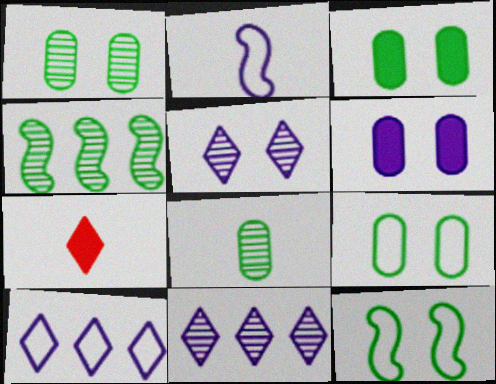[[1, 3, 9], 
[2, 6, 11], 
[2, 7, 8]]